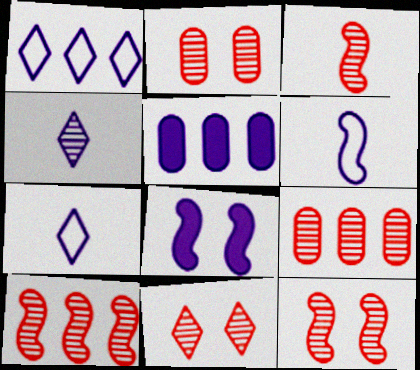[[2, 11, 12], 
[3, 9, 11], 
[3, 10, 12]]